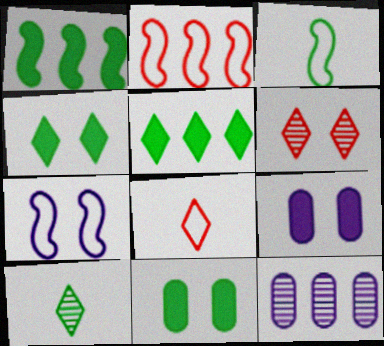[[2, 3, 7], 
[2, 5, 12], 
[2, 9, 10], 
[6, 7, 11]]